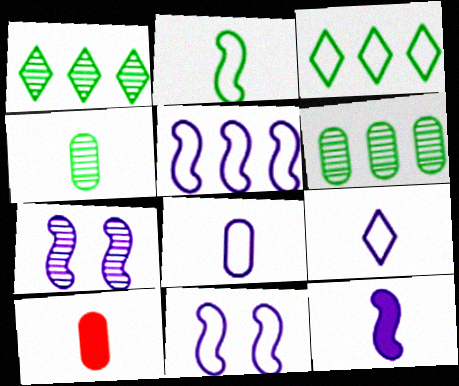[[1, 10, 11], 
[3, 7, 10], 
[4, 8, 10], 
[5, 7, 12]]